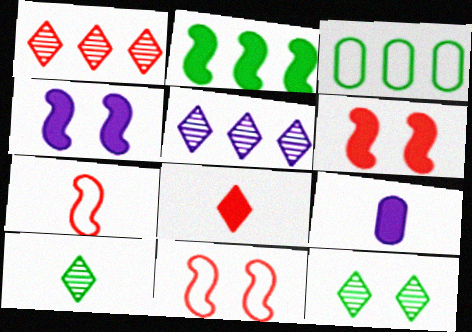[[7, 9, 10]]